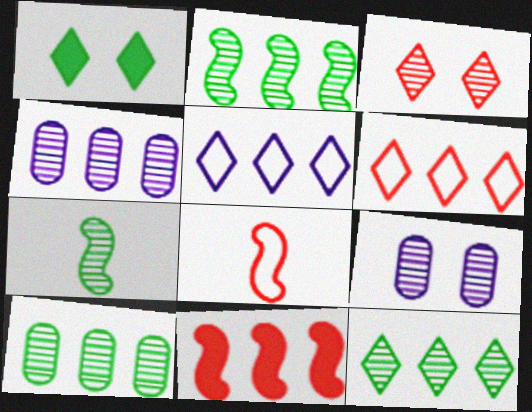[[1, 4, 8], 
[2, 10, 12], 
[3, 4, 7], 
[5, 10, 11]]